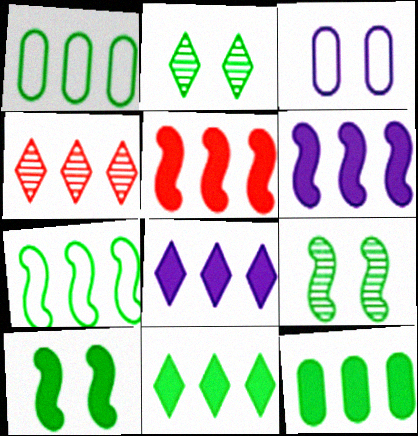[[1, 4, 6], 
[5, 8, 12]]